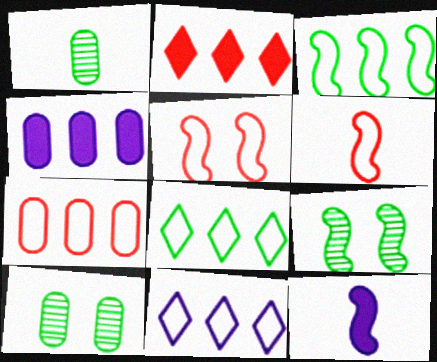[[3, 7, 11]]